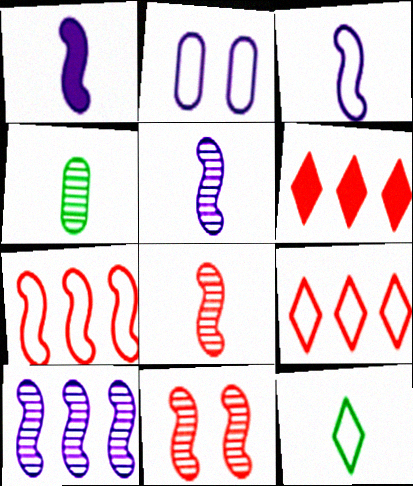[[1, 3, 5], 
[2, 7, 12]]